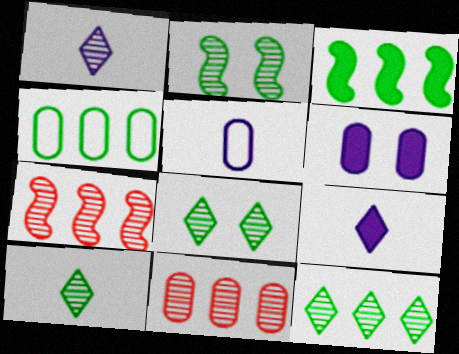[[1, 2, 11], 
[3, 4, 12], 
[8, 10, 12]]